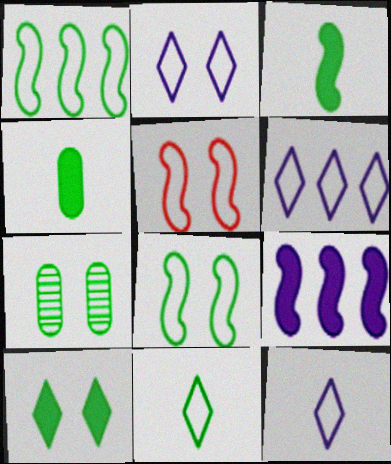[[2, 6, 12], 
[7, 8, 10]]